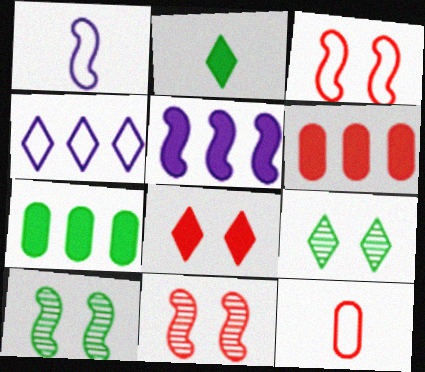[[1, 6, 9], 
[5, 9, 12]]